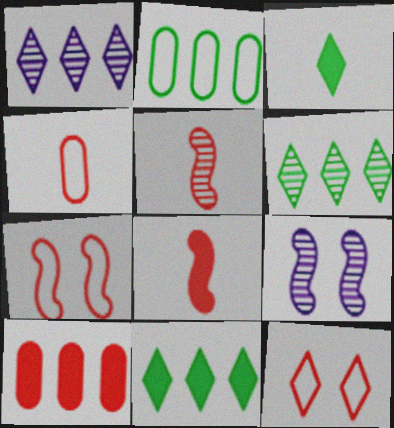[[1, 3, 12], 
[4, 9, 11], 
[5, 10, 12]]